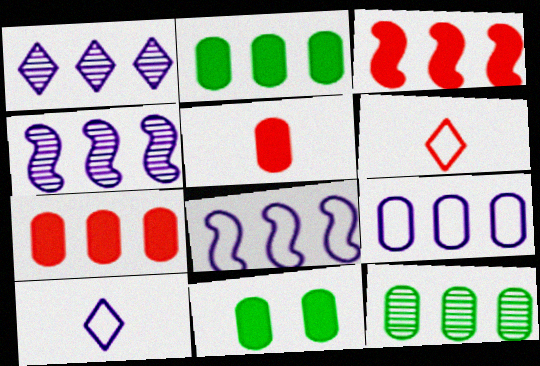[[4, 6, 11], 
[7, 9, 12]]